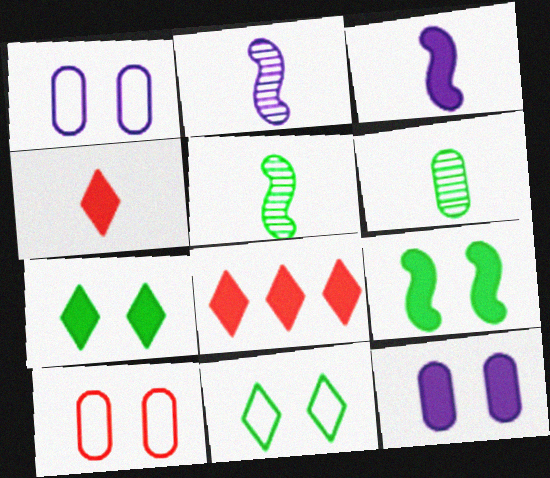[[1, 5, 8]]